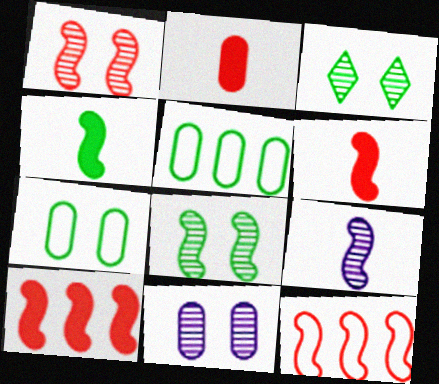[[1, 3, 11], 
[1, 6, 12], 
[2, 5, 11], 
[3, 4, 5]]